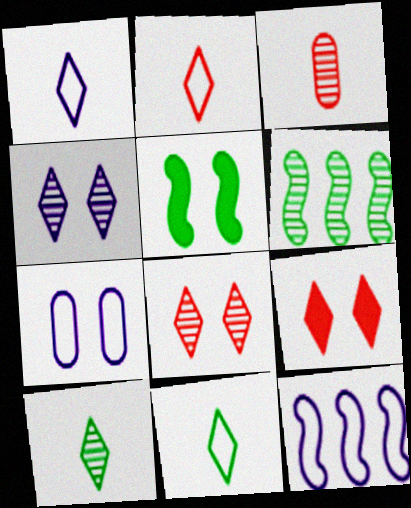[[1, 2, 11], 
[1, 7, 12], 
[3, 4, 6], 
[5, 7, 8]]